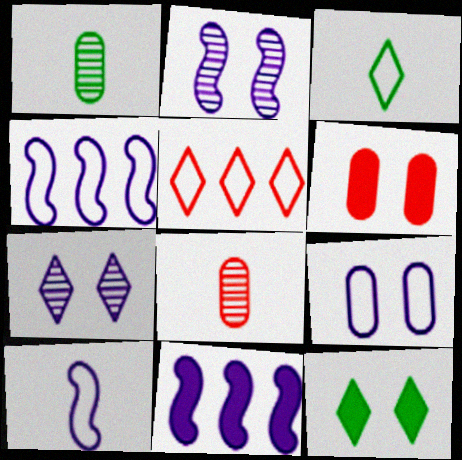[[2, 10, 11], 
[4, 8, 12]]